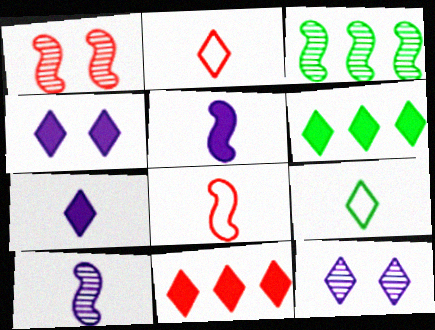[[1, 3, 10], 
[2, 6, 12], 
[9, 11, 12]]